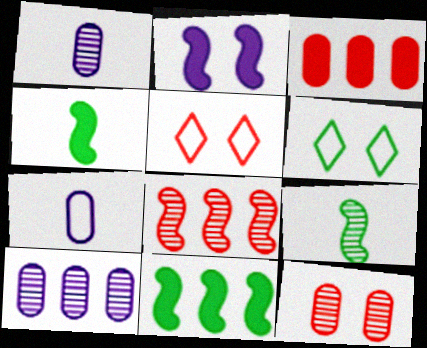[[1, 5, 11], 
[2, 6, 12], 
[4, 5, 10]]